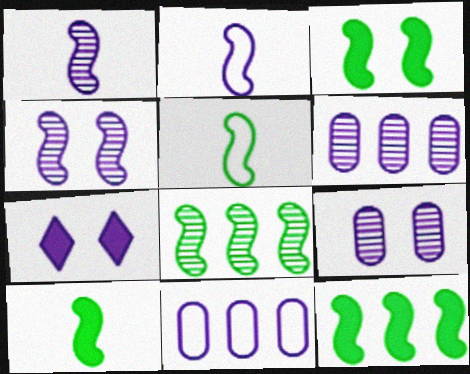[[1, 7, 11], 
[2, 6, 7], 
[3, 5, 8], 
[3, 10, 12]]